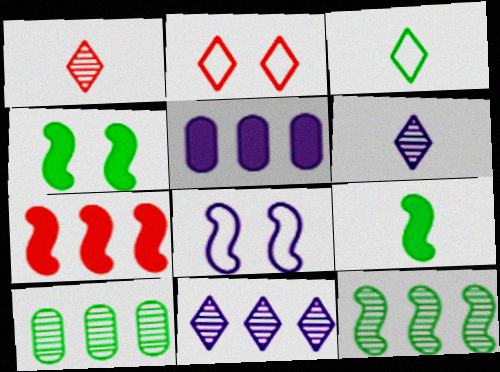[[3, 4, 10], 
[5, 6, 8]]